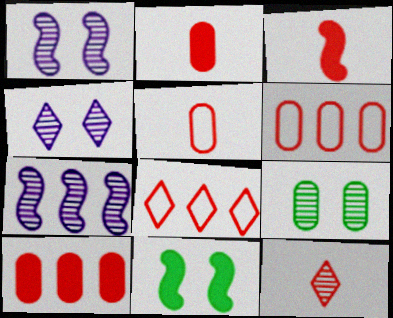[[3, 5, 12], 
[7, 9, 12]]